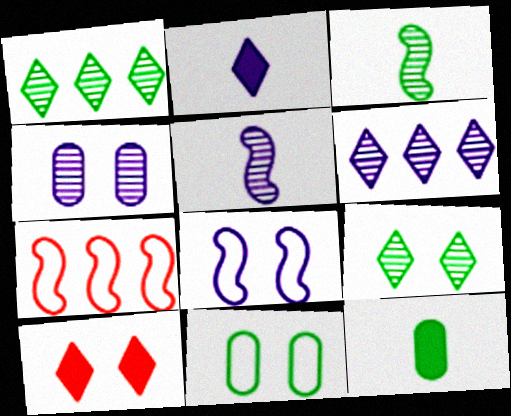[[4, 5, 6]]